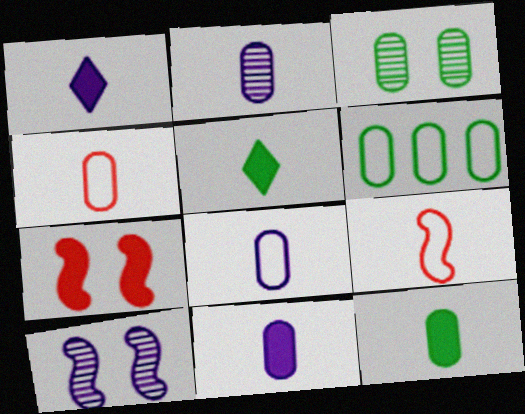[[2, 4, 12], 
[2, 5, 9], 
[2, 8, 11], 
[3, 6, 12]]